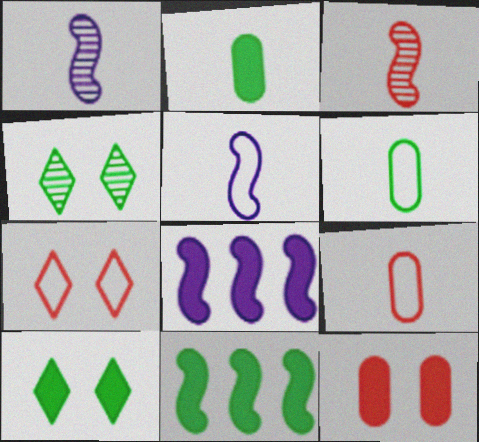[[2, 10, 11], 
[4, 6, 11], 
[4, 8, 9]]